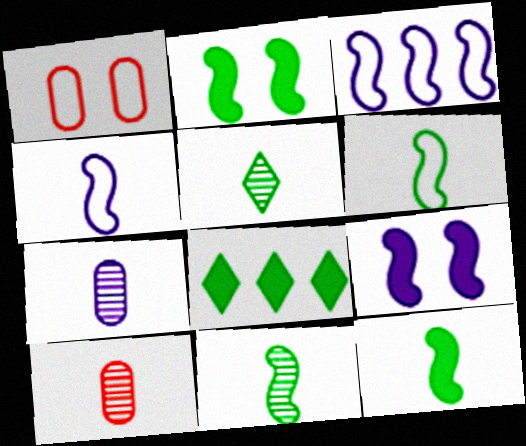[[6, 11, 12]]